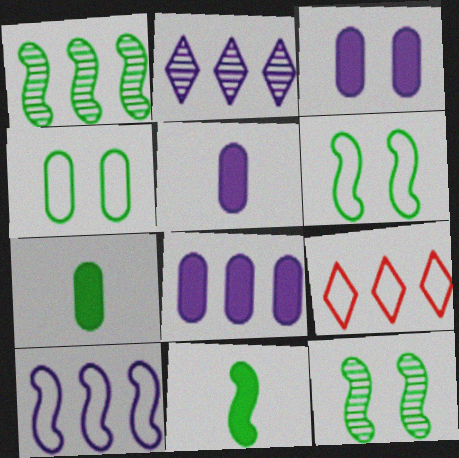[[1, 6, 11], 
[1, 8, 9], 
[2, 8, 10], 
[3, 5, 8], 
[5, 9, 12]]